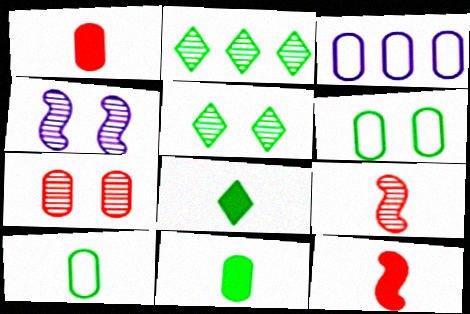[[3, 5, 12], 
[3, 7, 11], 
[4, 5, 7]]